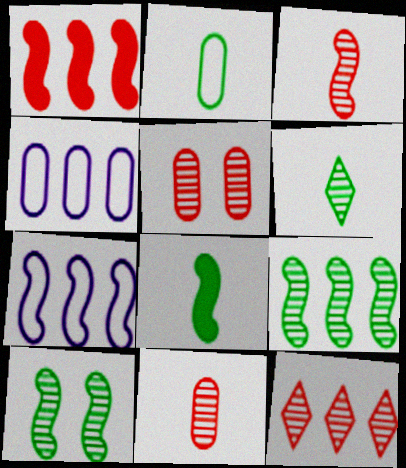[[1, 7, 9], 
[2, 6, 8], 
[3, 5, 12]]